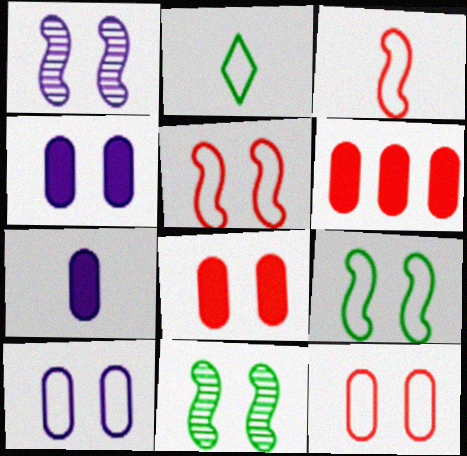[[1, 2, 6]]